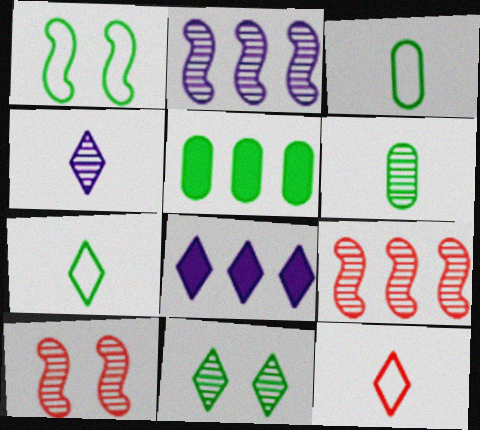[[3, 8, 10], 
[8, 11, 12]]